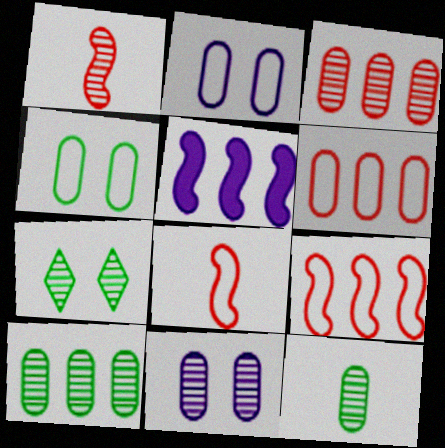[[3, 11, 12]]